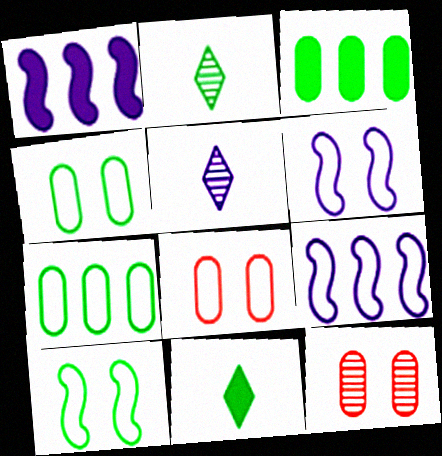[[1, 2, 8], 
[2, 3, 10], 
[9, 11, 12]]